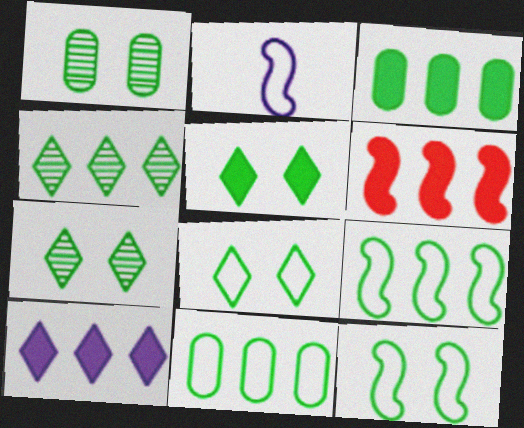[[1, 5, 12], 
[3, 4, 9], 
[3, 6, 10], 
[5, 7, 8]]